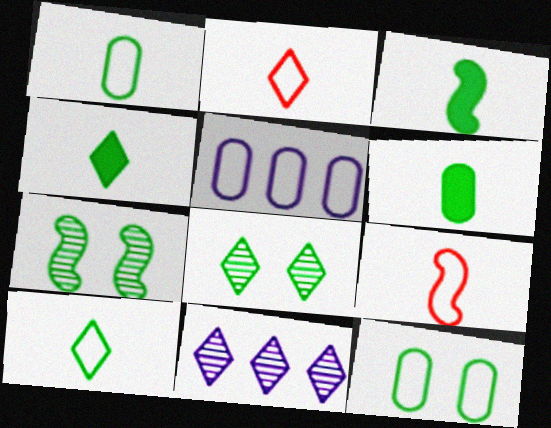[[3, 4, 6]]